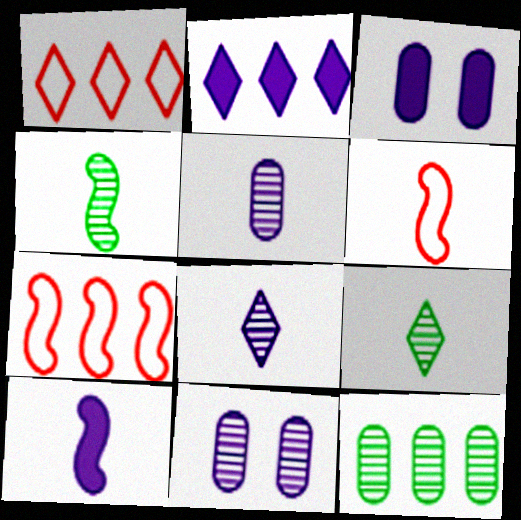[[1, 3, 4], 
[2, 3, 10], 
[2, 7, 12], 
[3, 7, 9], 
[4, 6, 10]]